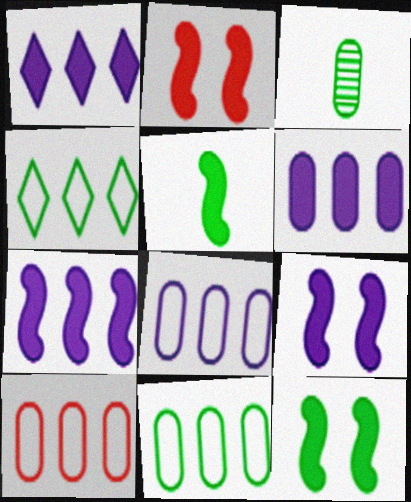[[1, 6, 7], 
[2, 5, 7], 
[2, 9, 12], 
[3, 4, 12], 
[8, 10, 11]]